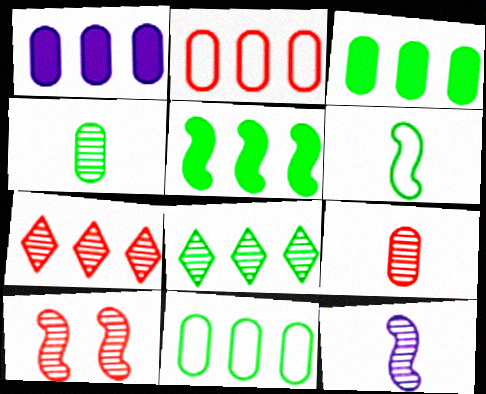[[5, 8, 11], 
[7, 9, 10]]